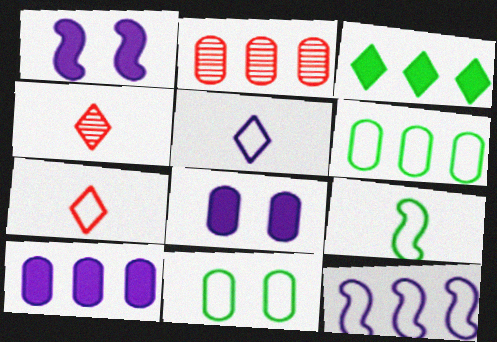[[1, 4, 6], 
[2, 3, 12], 
[2, 6, 10], 
[7, 11, 12]]